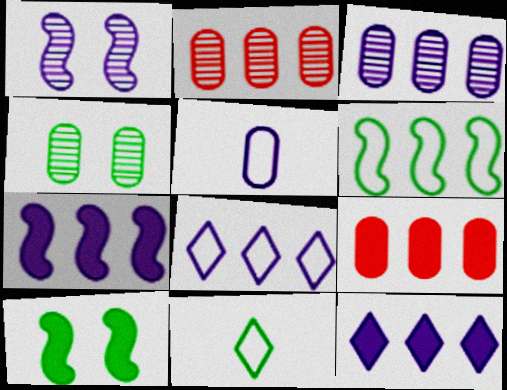[[1, 5, 12], 
[1, 9, 11], 
[2, 6, 12], 
[3, 7, 8], 
[4, 5, 9]]